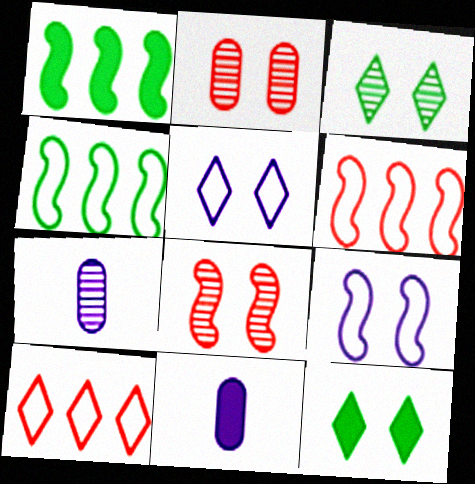[[2, 9, 12], 
[3, 6, 11], 
[6, 7, 12]]